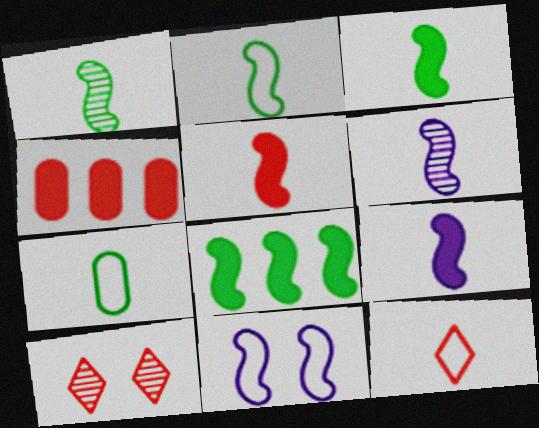[[1, 2, 3], 
[2, 5, 6], 
[3, 5, 9]]